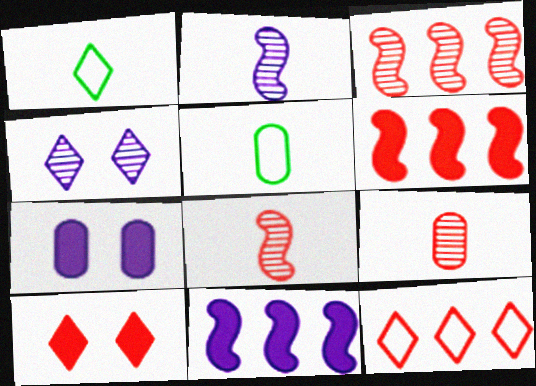[[1, 3, 7], 
[4, 5, 6]]